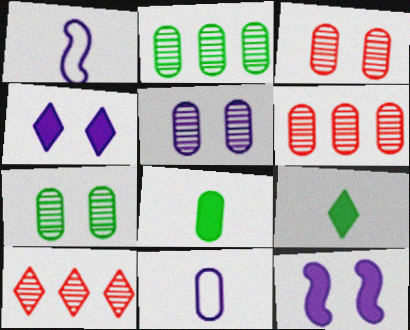[[3, 5, 7]]